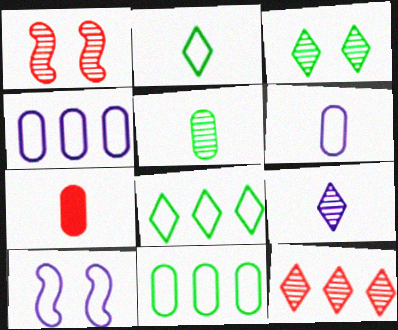[[3, 9, 12], 
[5, 6, 7]]